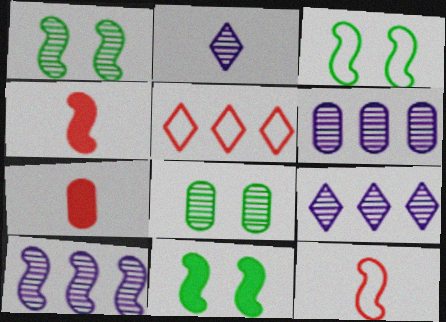[[1, 3, 11], 
[3, 4, 10], 
[3, 7, 9], 
[6, 9, 10], 
[10, 11, 12]]